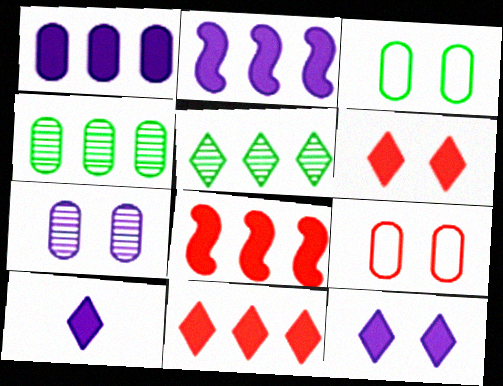[]